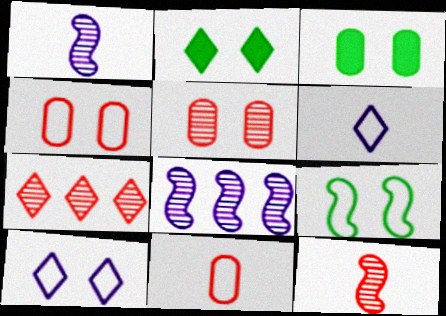[[2, 6, 7], 
[2, 8, 11], 
[4, 9, 10], 
[5, 7, 12]]